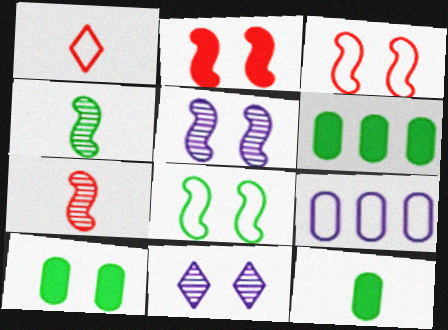[[1, 5, 6], 
[1, 8, 9], 
[2, 5, 8], 
[3, 10, 11], 
[6, 10, 12]]